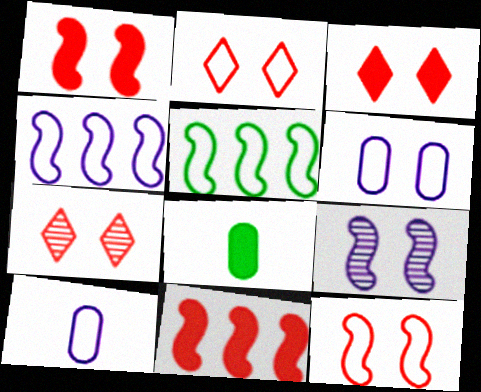[[2, 3, 7], 
[2, 5, 10], 
[4, 7, 8]]